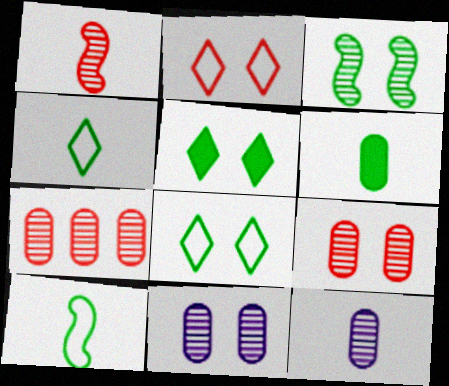[]